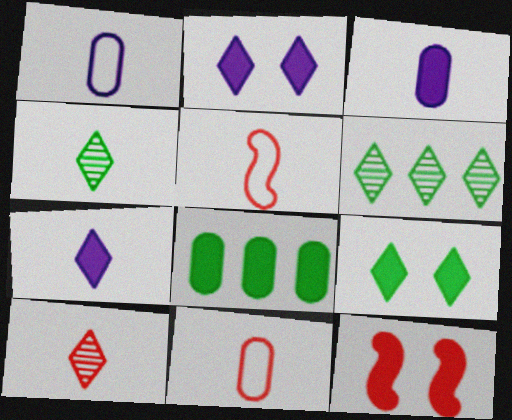[[1, 6, 12], 
[3, 4, 5], 
[7, 8, 12]]